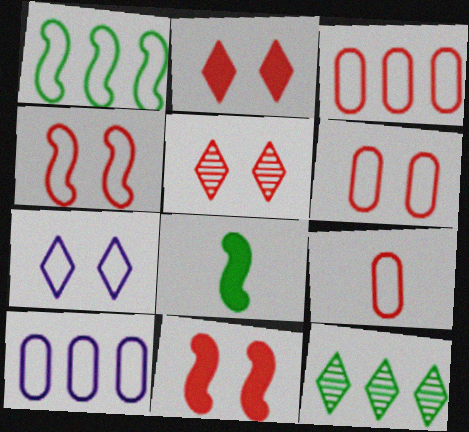[[1, 7, 9], 
[3, 6, 9], 
[5, 6, 11], 
[5, 8, 10]]